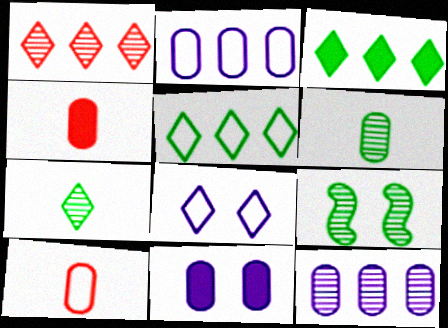[]